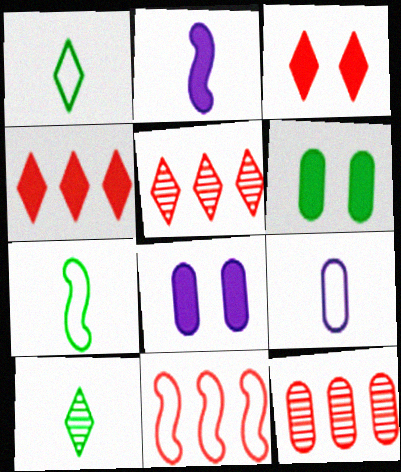[[2, 4, 6], 
[4, 11, 12], 
[5, 7, 8], 
[6, 9, 12], 
[8, 10, 11]]